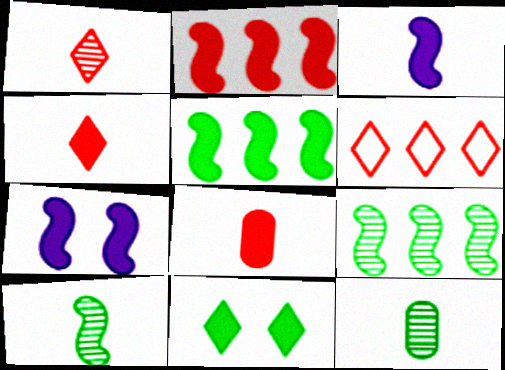[[6, 7, 12]]